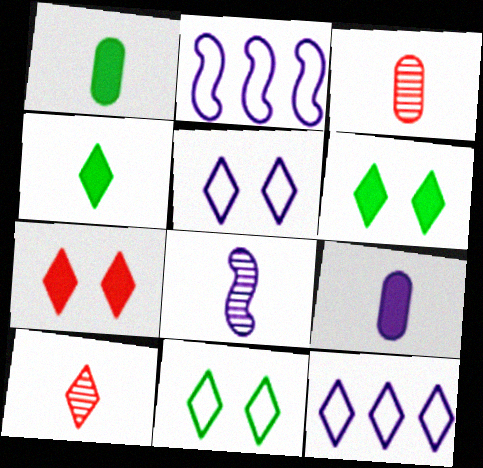[[2, 3, 6], 
[6, 10, 12]]